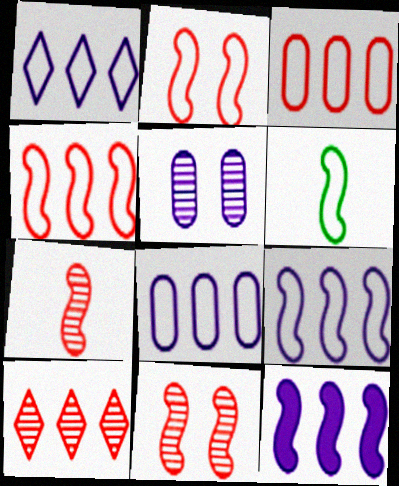[[1, 8, 9], 
[2, 6, 9], 
[6, 11, 12]]